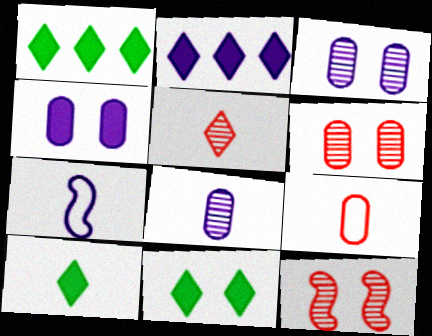[[1, 6, 7], 
[1, 10, 11], 
[2, 3, 7]]